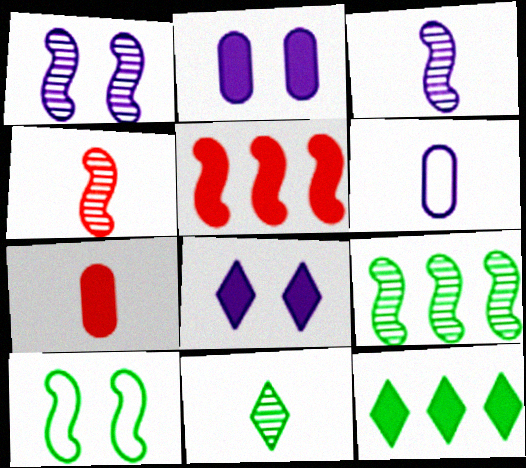[[1, 4, 9], 
[3, 5, 10]]